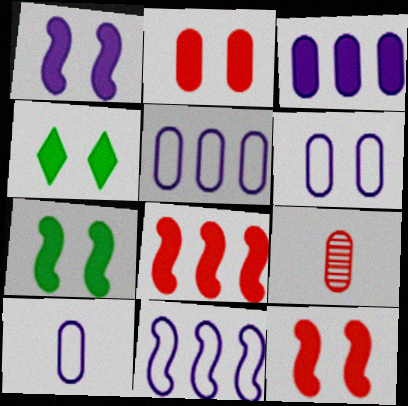[[1, 2, 4], 
[1, 7, 12], 
[4, 9, 11], 
[5, 6, 10]]